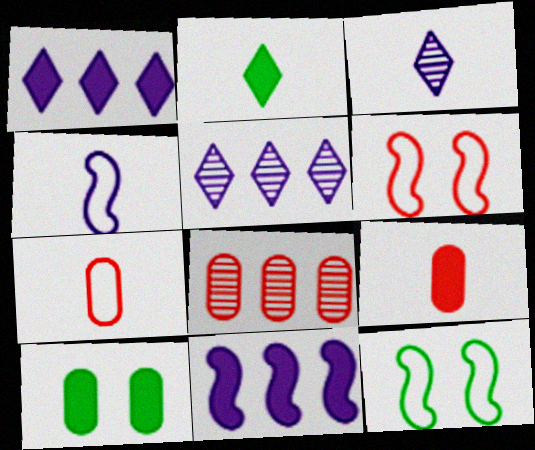[[5, 9, 12]]